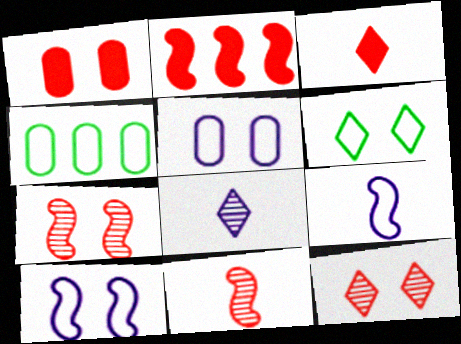[[1, 2, 3]]